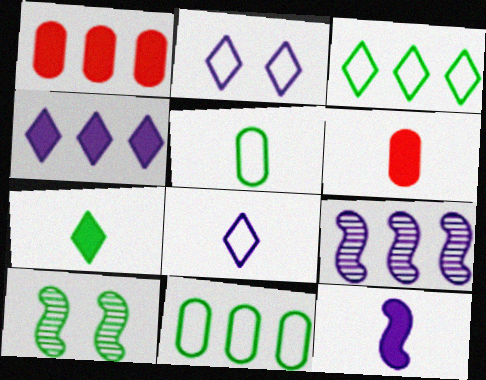[[1, 3, 9], 
[1, 8, 10], 
[6, 7, 12], 
[7, 10, 11]]